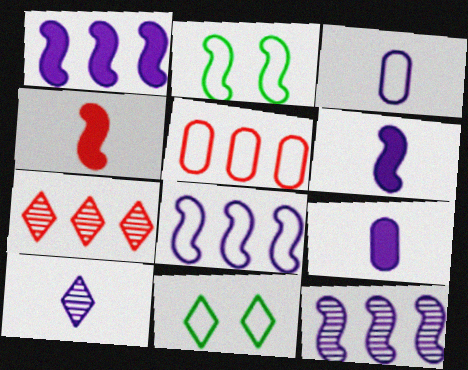[[1, 8, 12], 
[2, 4, 12], 
[2, 7, 9], 
[3, 6, 10]]